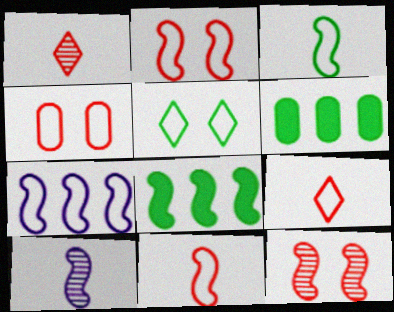[[2, 3, 7], 
[2, 8, 10]]